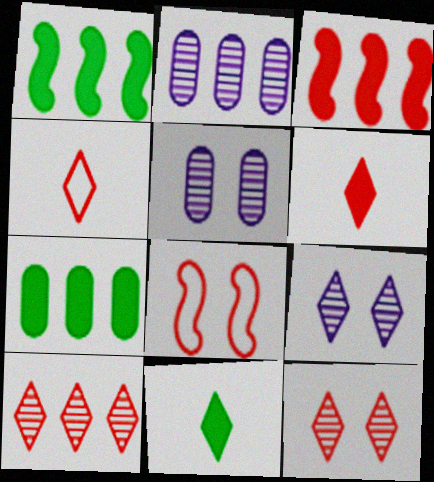[[1, 4, 5], 
[2, 8, 11]]